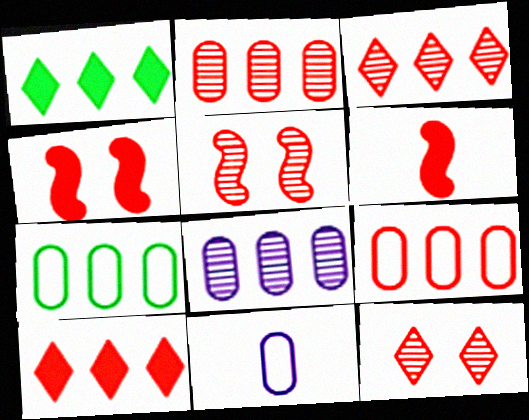[[1, 5, 11], 
[6, 9, 12]]